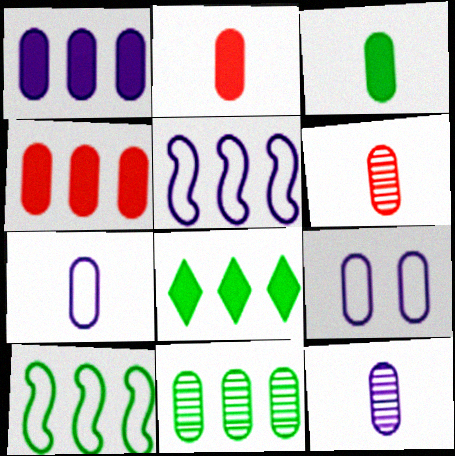[[1, 9, 12], 
[2, 9, 11], 
[3, 6, 7], 
[8, 10, 11]]